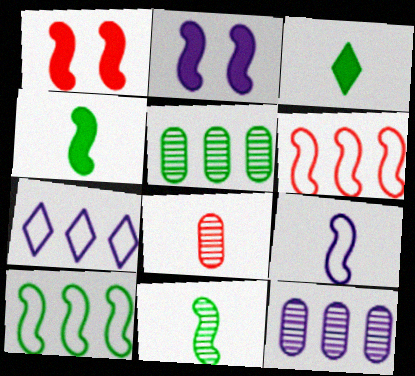[[2, 6, 11], 
[3, 8, 9]]